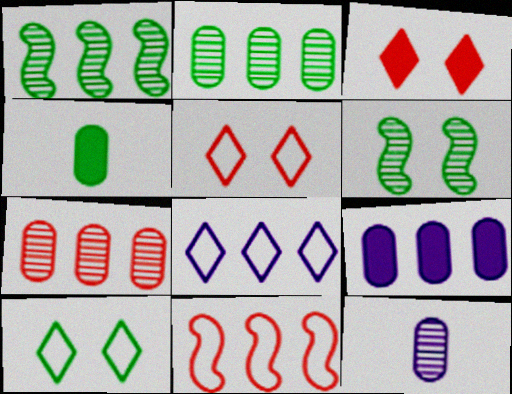[[1, 4, 10]]